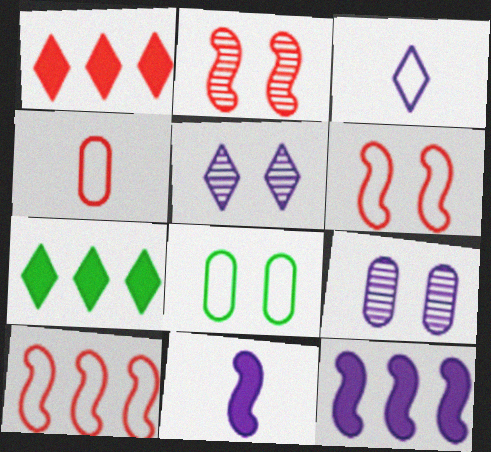[[1, 2, 4], 
[3, 8, 10], 
[3, 9, 12]]